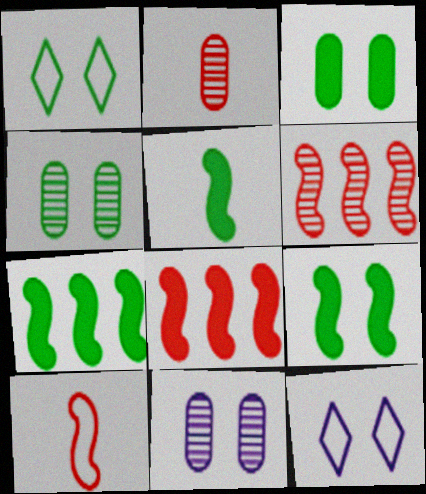[[1, 4, 9], 
[2, 7, 12], 
[5, 7, 9]]